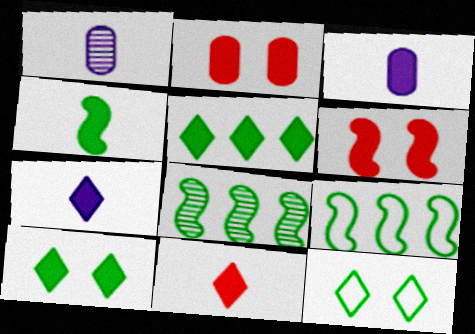[[3, 4, 11], 
[3, 5, 6]]